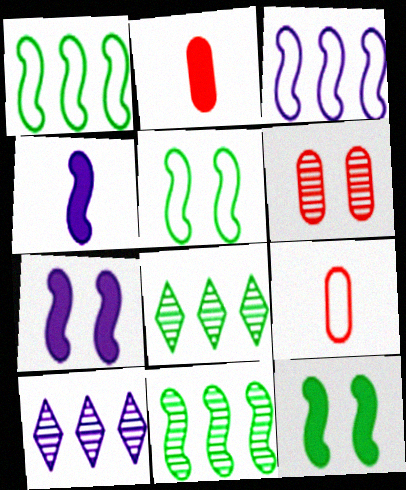[[2, 5, 10], 
[7, 8, 9], 
[9, 10, 12]]